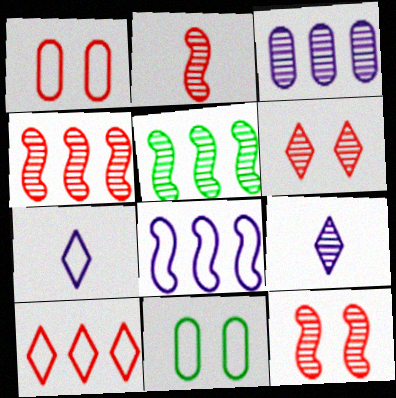[[2, 4, 12]]